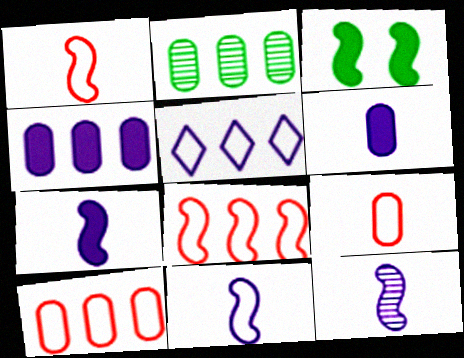[[2, 4, 10], 
[3, 8, 12], 
[7, 11, 12]]